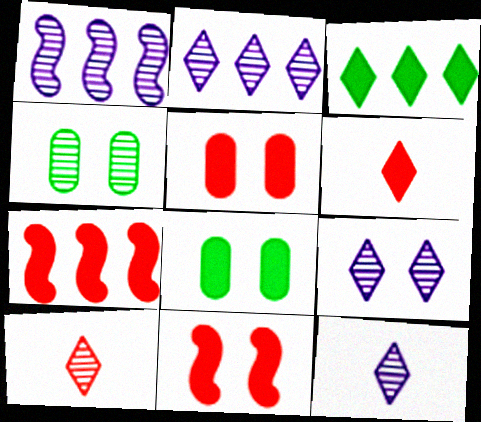[[1, 4, 10], 
[2, 9, 12], 
[5, 6, 7]]